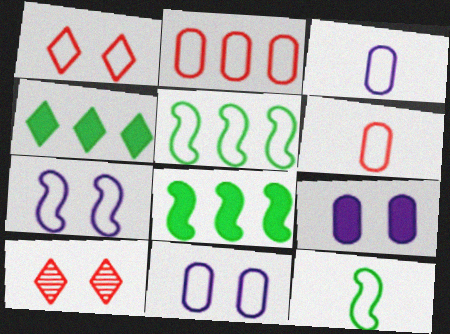[[1, 3, 5], 
[3, 8, 10]]